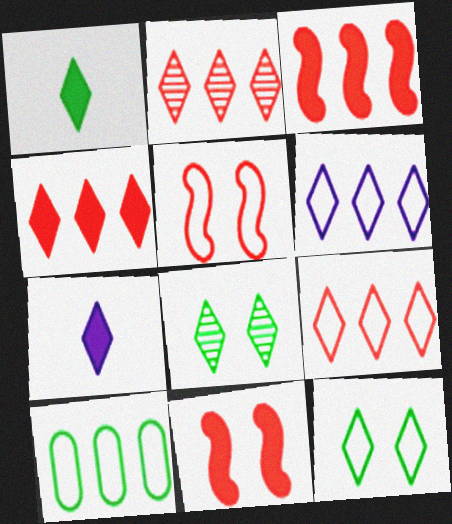[[2, 4, 9], 
[2, 7, 12], 
[7, 8, 9]]